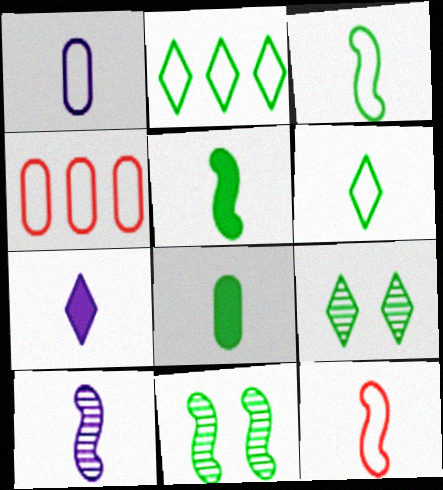[[1, 6, 12], 
[1, 7, 10], 
[2, 8, 11], 
[4, 7, 11], 
[5, 10, 12]]